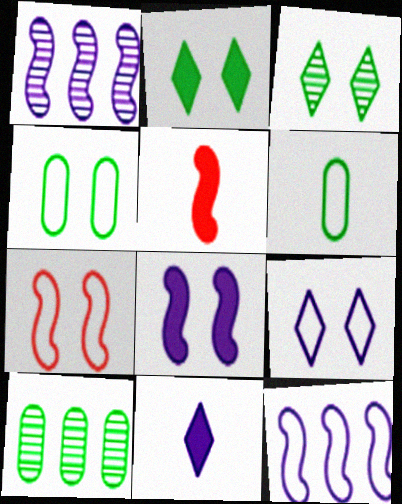[[4, 7, 9], 
[5, 9, 10], 
[7, 10, 11]]